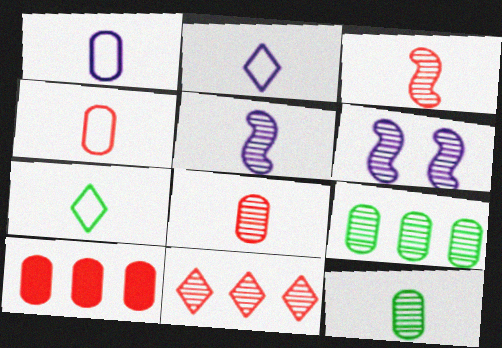[[6, 7, 10], 
[6, 11, 12]]